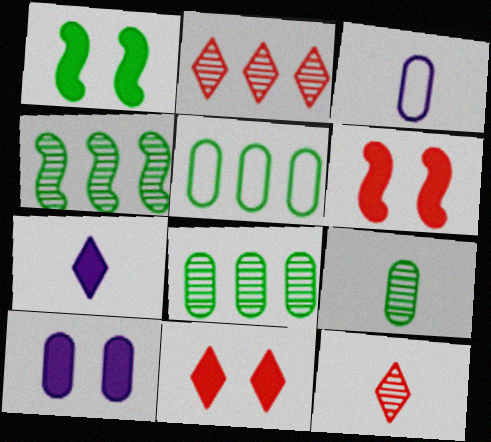[[1, 2, 3], 
[1, 10, 11], 
[3, 4, 11]]